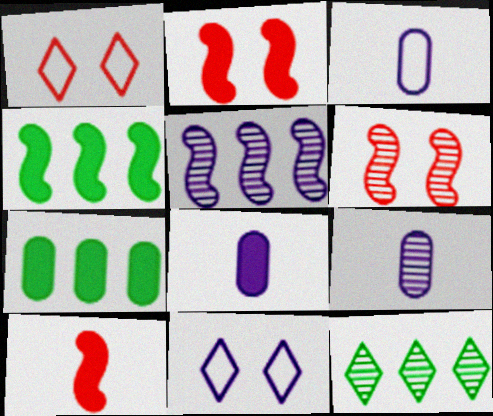[[1, 4, 9], 
[2, 3, 12], 
[3, 8, 9], 
[5, 8, 11], 
[6, 9, 12]]